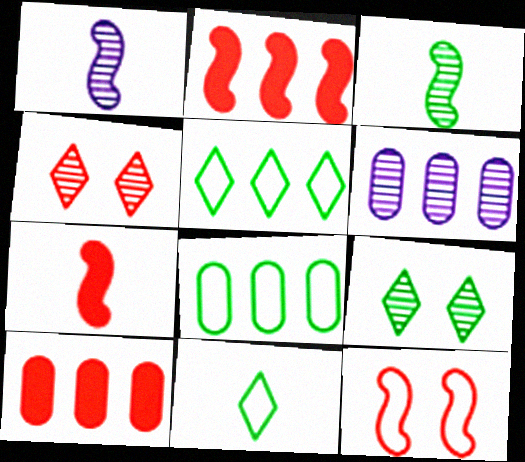[[2, 5, 6], 
[3, 4, 6], 
[6, 8, 10]]